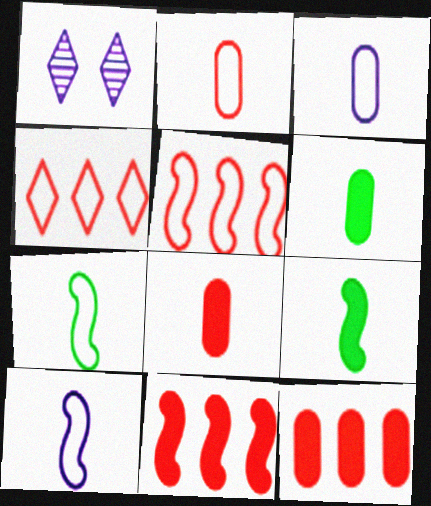[[1, 5, 6], 
[1, 7, 12]]